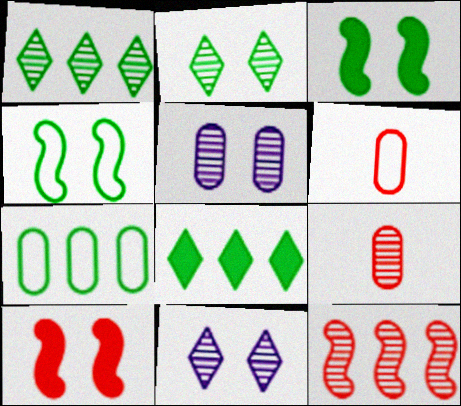[]